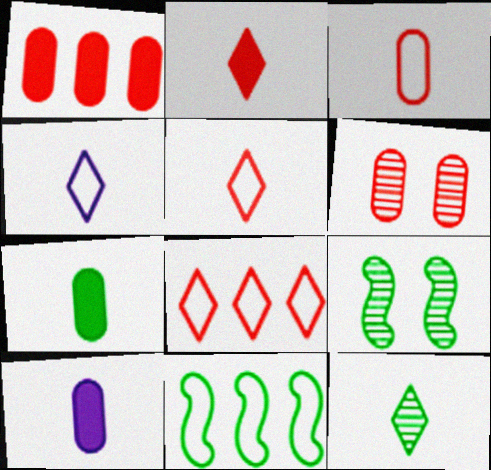[[1, 3, 6], 
[1, 4, 9], 
[2, 4, 12], 
[8, 9, 10]]